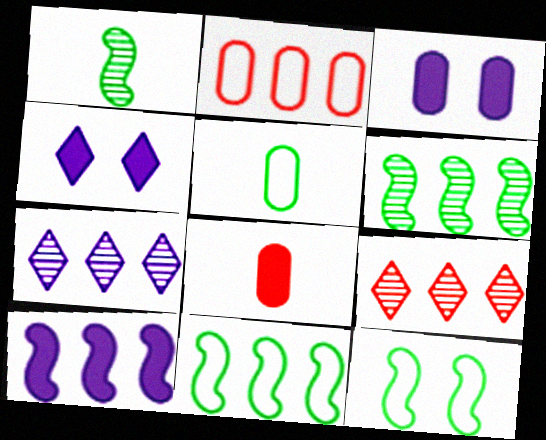[[1, 2, 4], 
[7, 8, 12]]